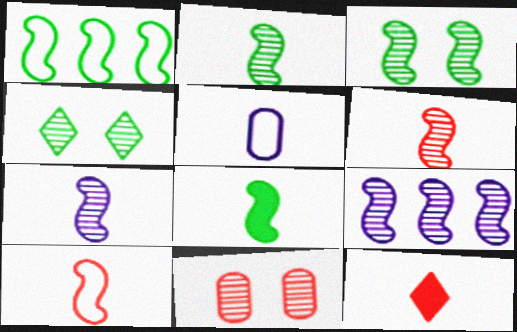[[1, 3, 8], 
[2, 5, 12], 
[2, 6, 7], 
[3, 6, 9], 
[7, 8, 10]]